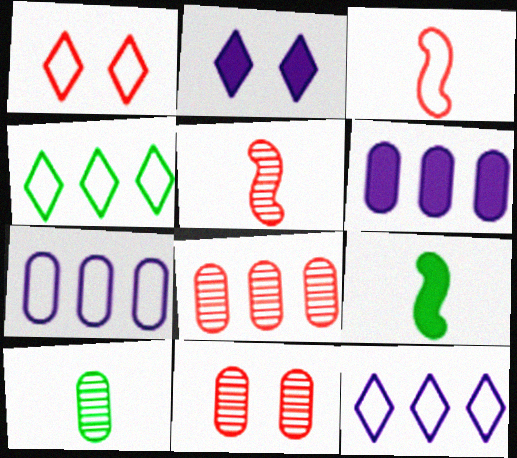[[9, 11, 12]]